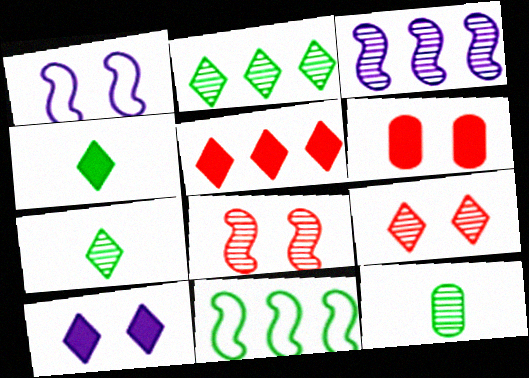[[1, 5, 12], 
[3, 9, 12], 
[4, 5, 10]]